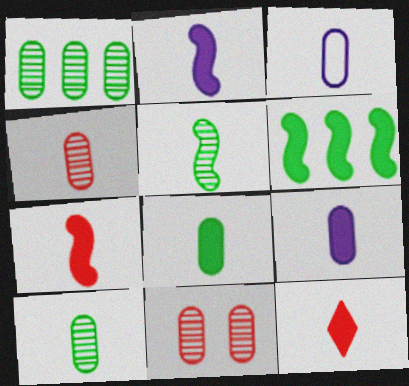[[2, 8, 12], 
[3, 4, 8], 
[3, 5, 12]]